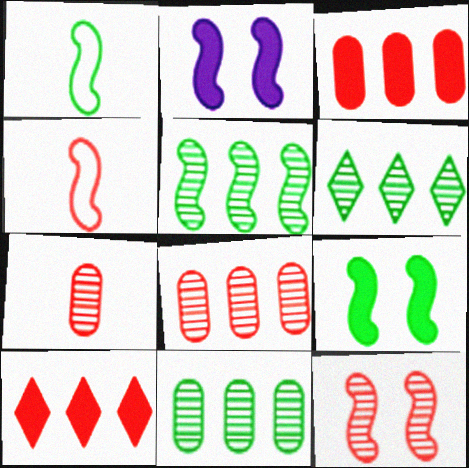[[1, 5, 9], 
[2, 4, 5], 
[5, 6, 11]]